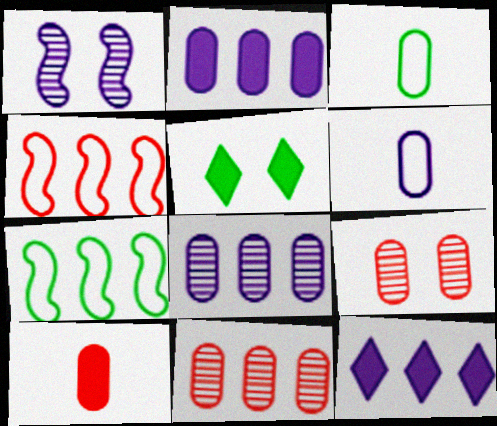[[1, 6, 12], 
[2, 3, 9], 
[7, 11, 12]]